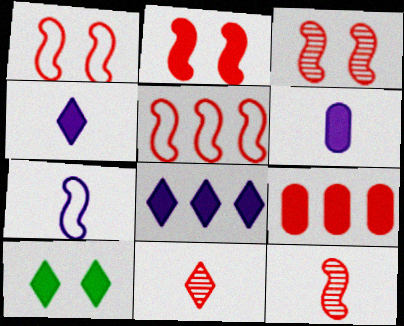[[1, 2, 3], 
[1, 9, 11], 
[2, 5, 12]]